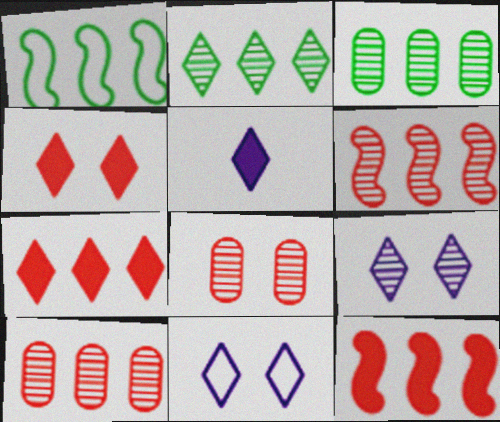[[1, 5, 8]]